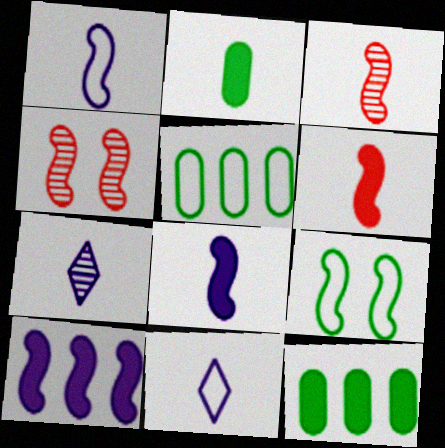[[2, 3, 11], 
[3, 9, 10], 
[4, 11, 12]]